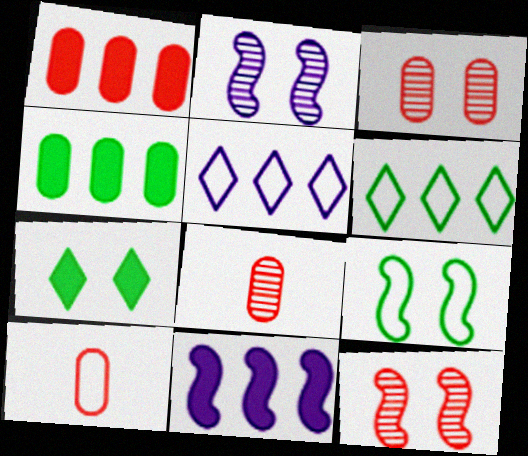[[1, 3, 10], 
[5, 9, 10]]